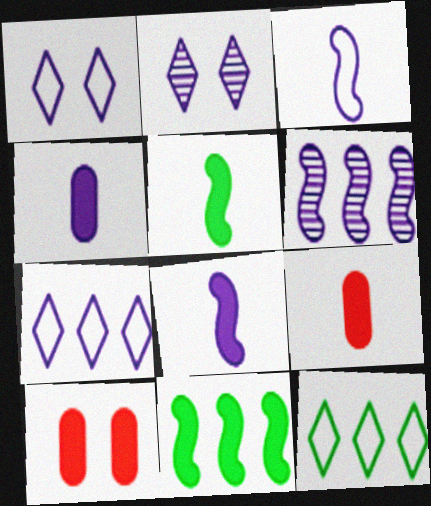[[1, 4, 6]]